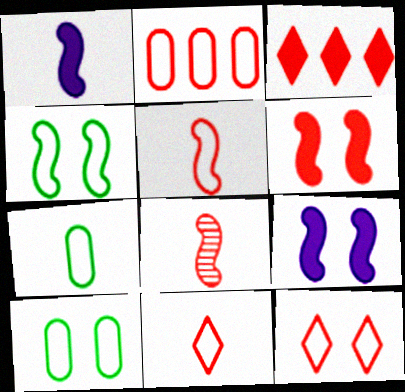[[2, 5, 12]]